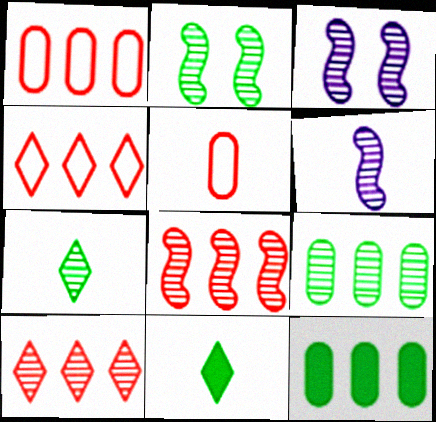[[1, 3, 11], 
[2, 6, 8], 
[2, 7, 9], 
[5, 6, 11]]